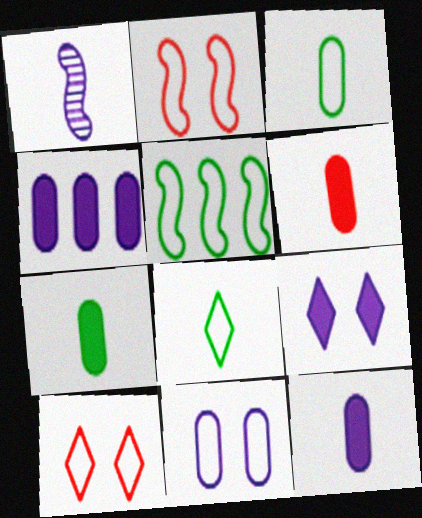[[1, 6, 8], 
[6, 7, 12]]